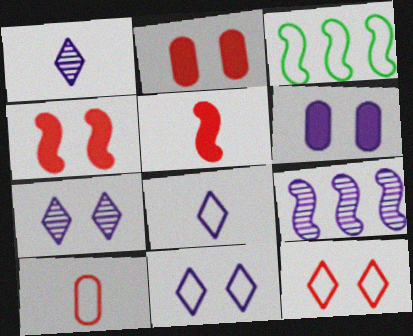[[1, 2, 3], 
[3, 10, 11], 
[6, 8, 9]]